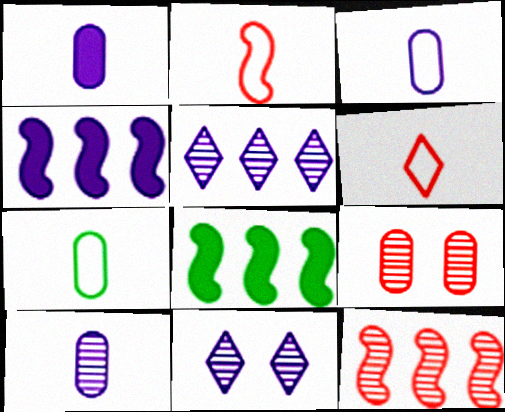[[1, 3, 10], 
[3, 4, 11]]